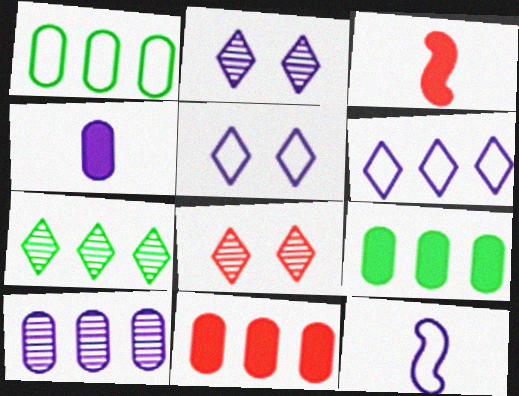[[1, 2, 3], 
[1, 10, 11], 
[8, 9, 12]]